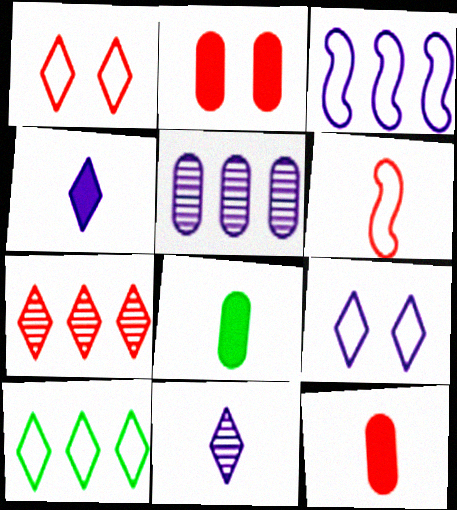[[2, 6, 7], 
[6, 8, 11]]